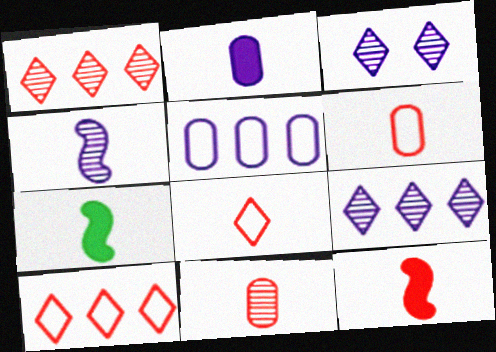[[8, 11, 12]]